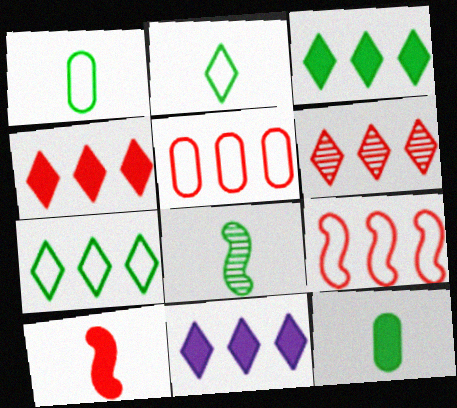[[2, 8, 12], 
[3, 4, 11], 
[6, 7, 11]]